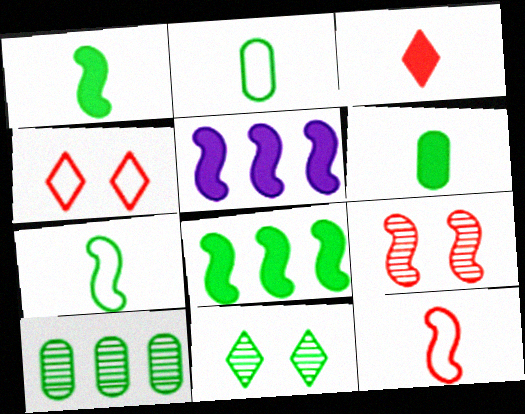[[2, 8, 11], 
[5, 7, 9]]